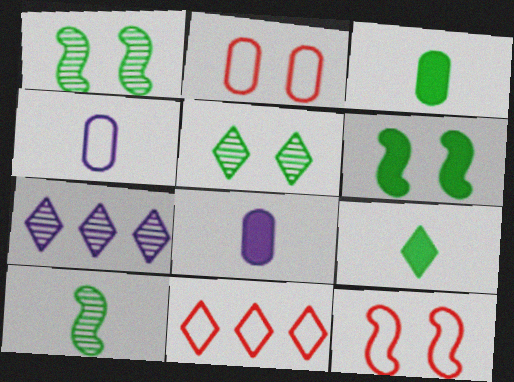[[1, 8, 11], 
[3, 7, 12]]